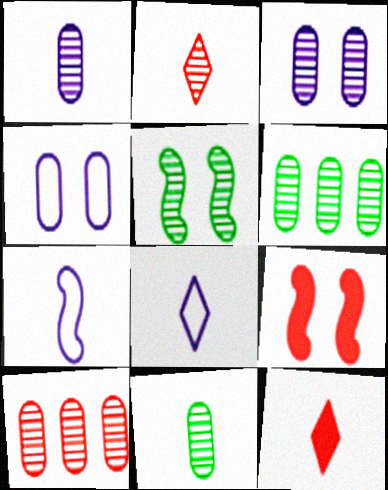[[3, 10, 11], 
[6, 8, 9], 
[7, 11, 12]]